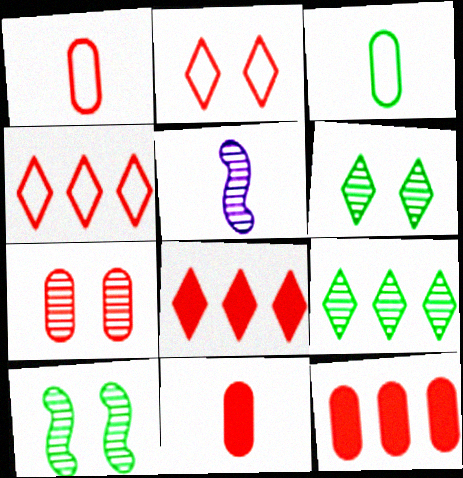[[1, 7, 12], 
[5, 7, 9]]